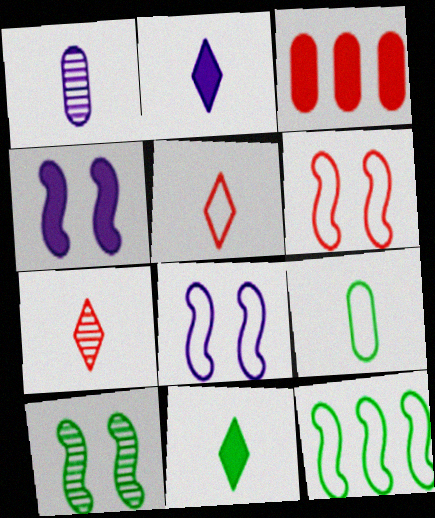[[3, 4, 11], 
[3, 6, 7], 
[4, 6, 10]]